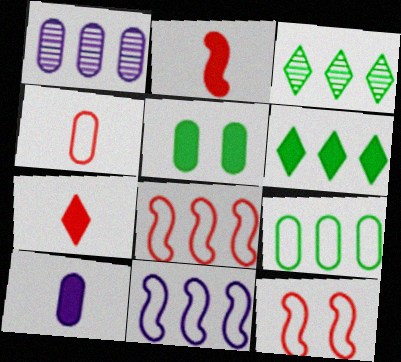[[1, 4, 5], 
[1, 6, 8], 
[3, 10, 12]]